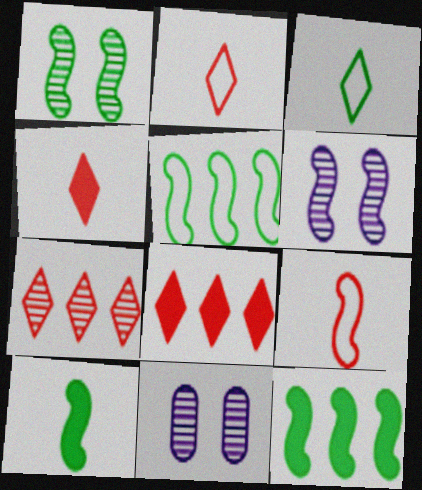[[1, 5, 10], 
[2, 11, 12], 
[4, 5, 11], 
[6, 9, 12]]